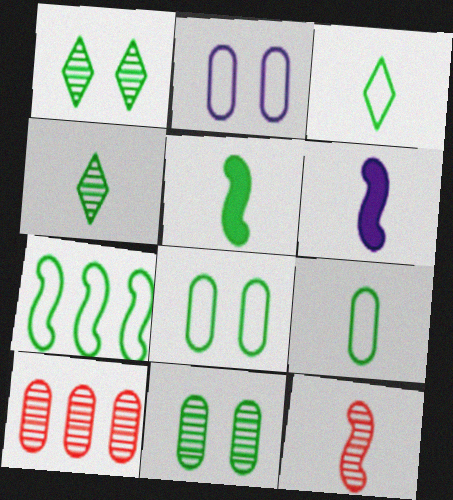[[3, 7, 8], 
[4, 5, 9]]